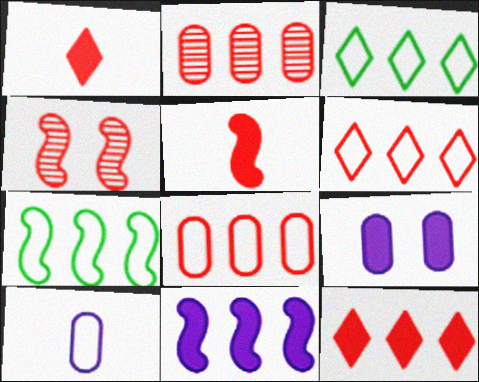[[1, 4, 8], 
[2, 3, 11]]